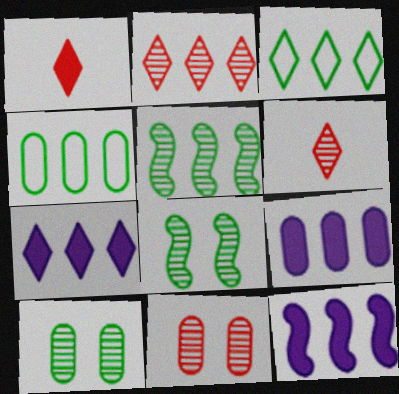[[2, 3, 7], 
[2, 4, 12], 
[7, 9, 12]]